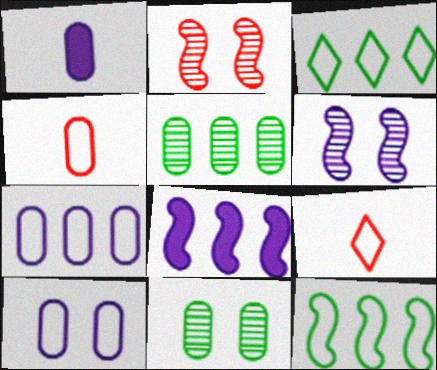[[1, 2, 3], 
[8, 9, 11], 
[9, 10, 12]]